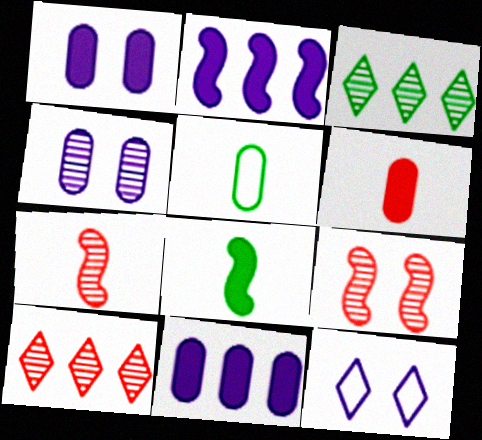[[3, 4, 7]]